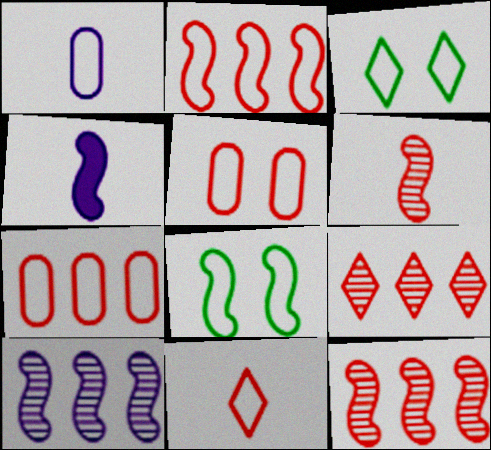[[1, 2, 3], 
[2, 5, 11], 
[4, 8, 12]]